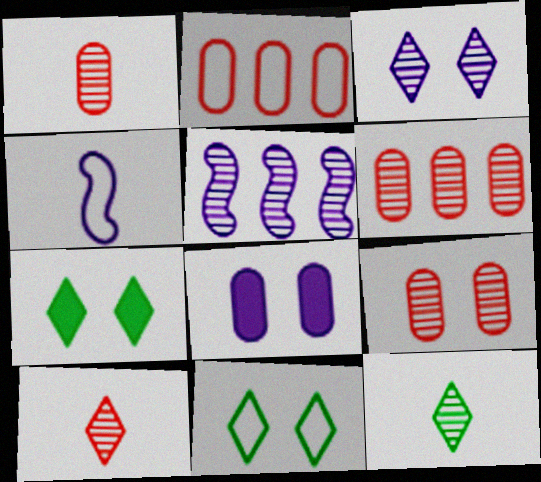[[1, 6, 9], 
[2, 4, 11], 
[4, 6, 7], 
[5, 9, 12]]